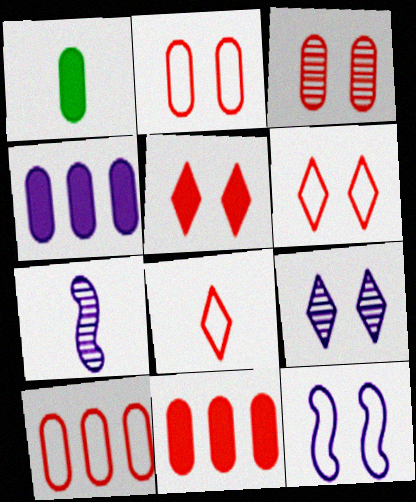[[1, 7, 8]]